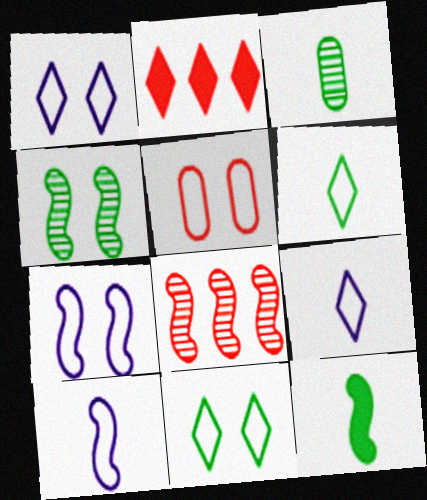[[2, 3, 7], 
[3, 6, 12], 
[5, 7, 11], 
[7, 8, 12]]